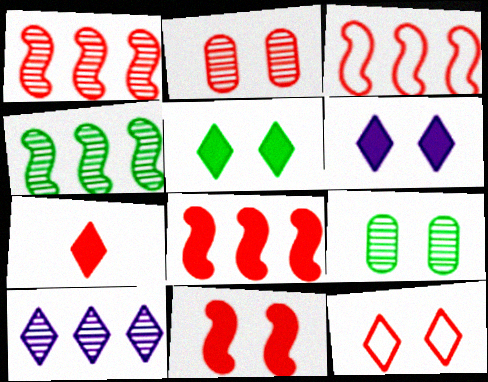[[1, 3, 8], 
[2, 3, 7], 
[2, 11, 12]]